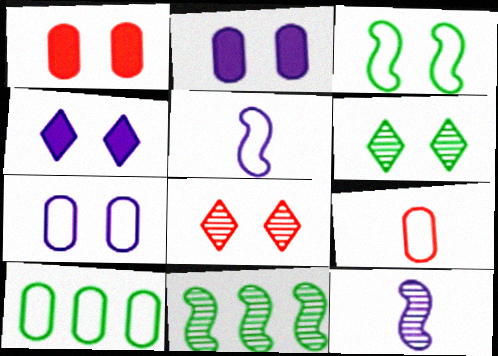[[2, 3, 8], 
[4, 9, 11], 
[7, 9, 10]]